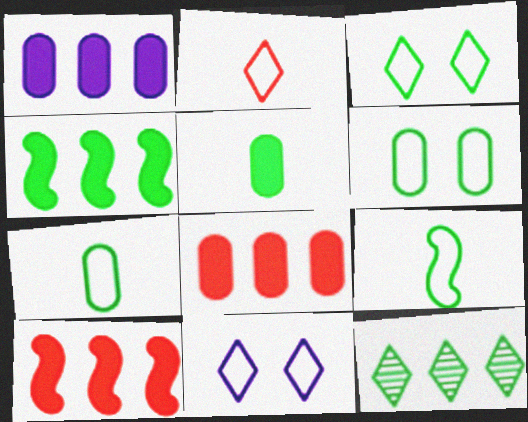[]